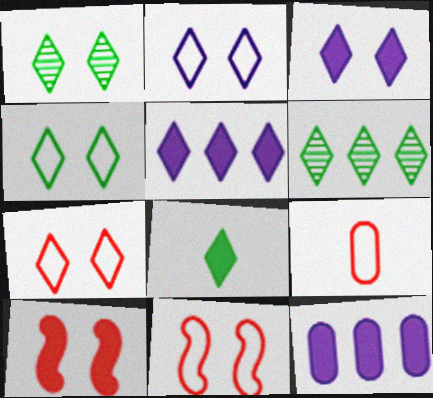[[1, 3, 7], 
[2, 4, 7], 
[4, 6, 8], 
[8, 10, 12]]